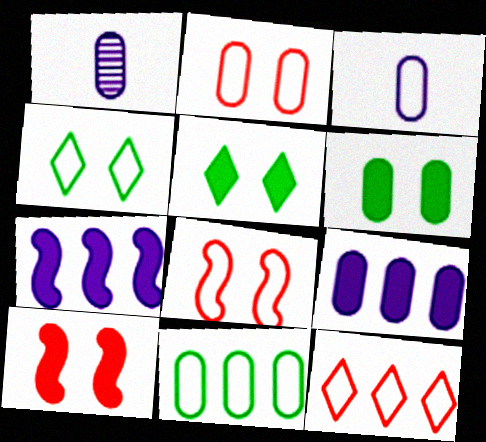[[2, 3, 11]]